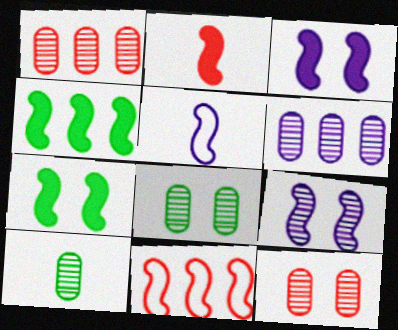[[2, 3, 4], 
[6, 10, 12]]